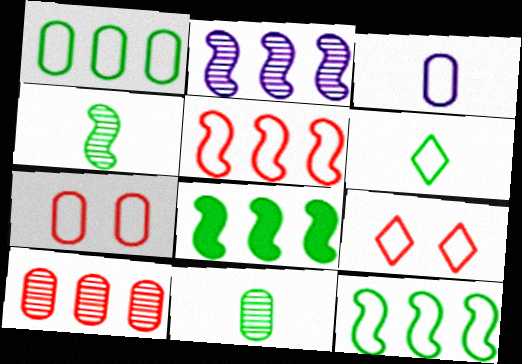[[1, 3, 7], 
[2, 5, 8], 
[3, 9, 12]]